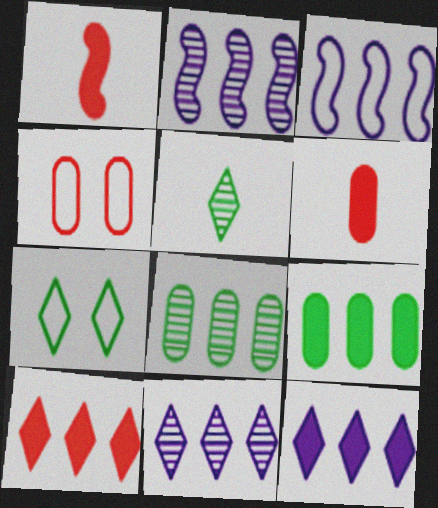[[2, 6, 7], 
[3, 8, 10]]